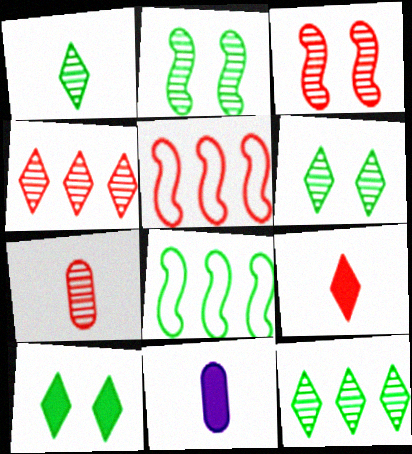[[1, 6, 12], 
[3, 4, 7], 
[5, 6, 11]]